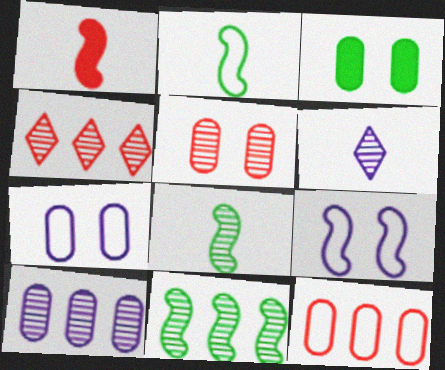[[1, 9, 11], 
[3, 5, 7], 
[4, 10, 11], 
[5, 6, 11]]